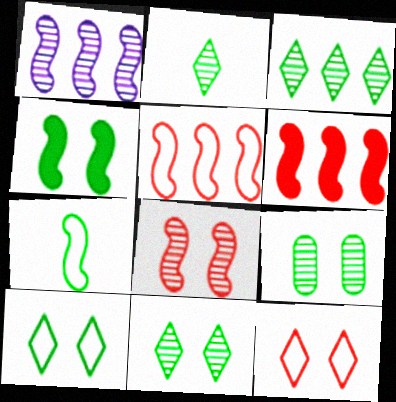[[2, 3, 11], 
[4, 9, 10]]